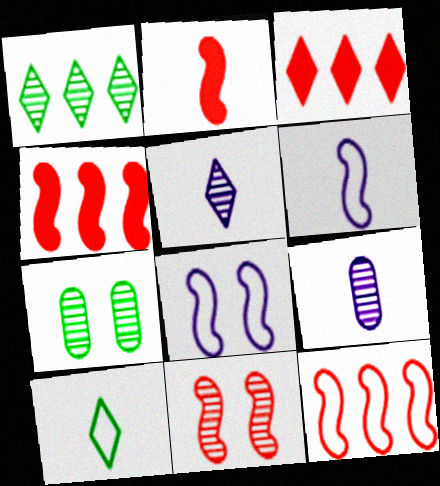[[1, 9, 11], 
[2, 9, 10], 
[2, 11, 12], 
[3, 6, 7]]